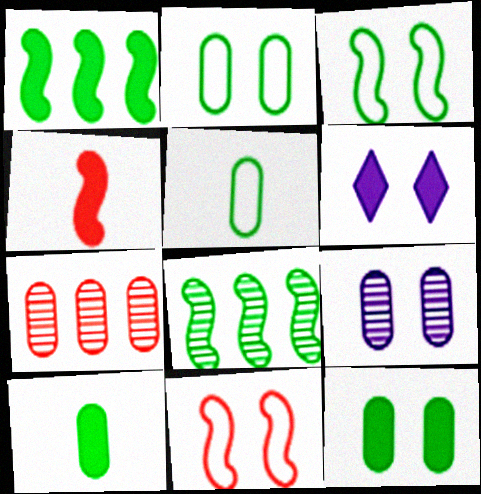[]